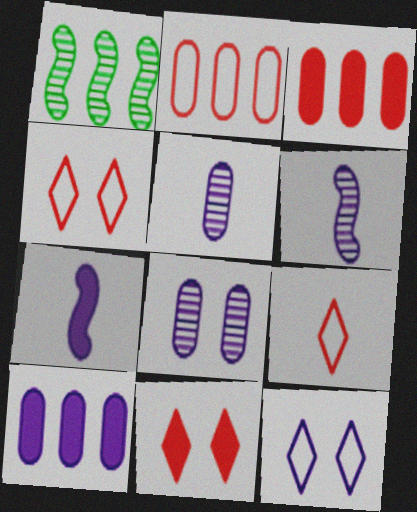[[6, 10, 12]]